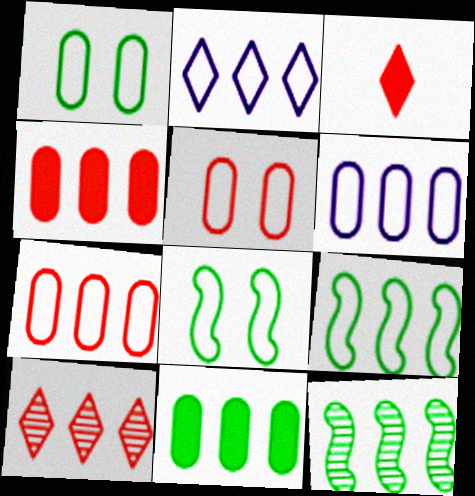[[2, 4, 12], 
[2, 7, 9]]